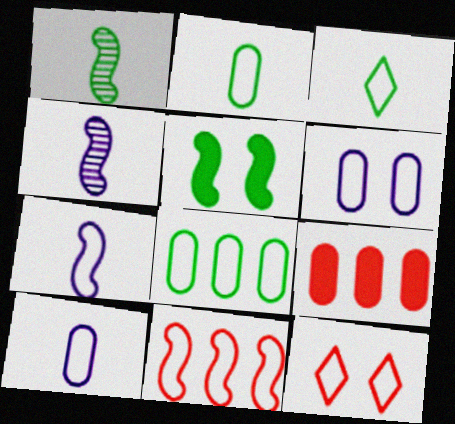[[3, 6, 11], 
[4, 5, 11], 
[7, 8, 12]]